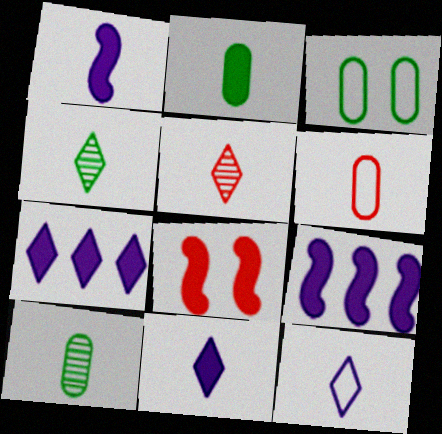[[1, 4, 6], 
[2, 7, 8], 
[3, 5, 9]]